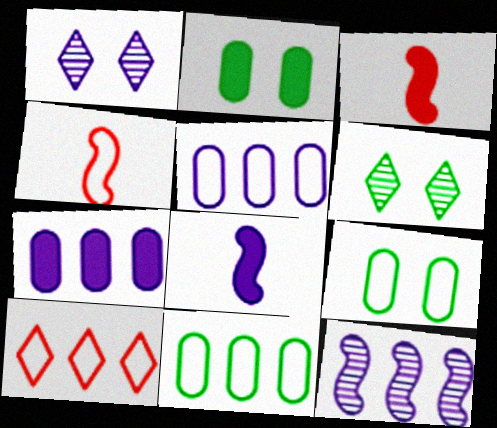[[1, 3, 11], 
[1, 5, 8], 
[3, 5, 6], 
[4, 6, 7]]